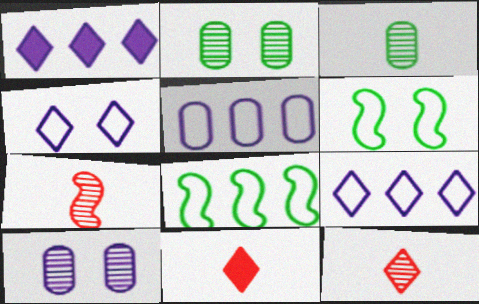[[8, 10, 11]]